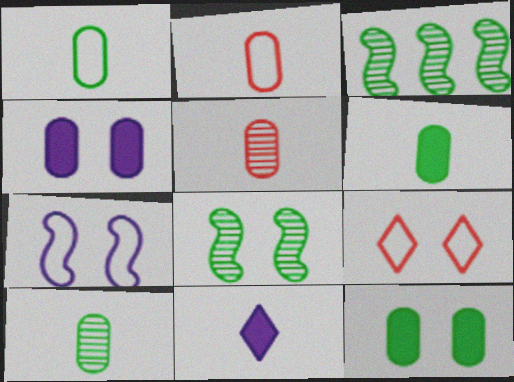[[1, 6, 10], 
[4, 8, 9]]